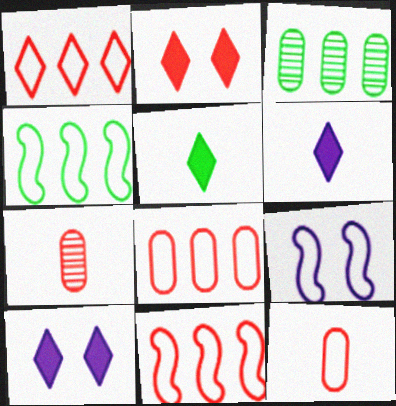[[1, 8, 11], 
[2, 7, 11], 
[4, 7, 10]]